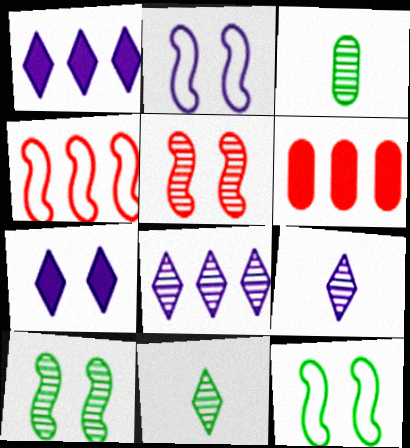[[2, 6, 11], 
[3, 4, 7], 
[3, 5, 8], 
[6, 9, 12]]